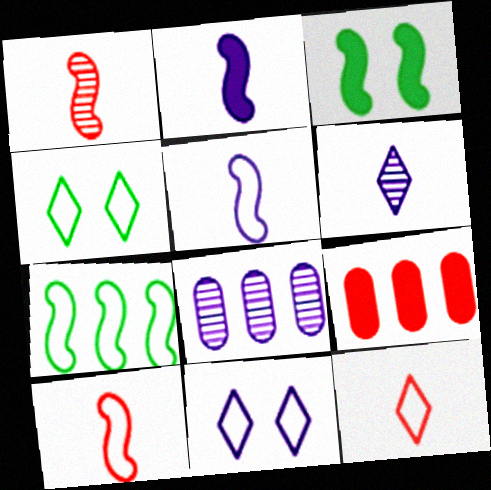[[2, 8, 11], 
[3, 8, 12]]